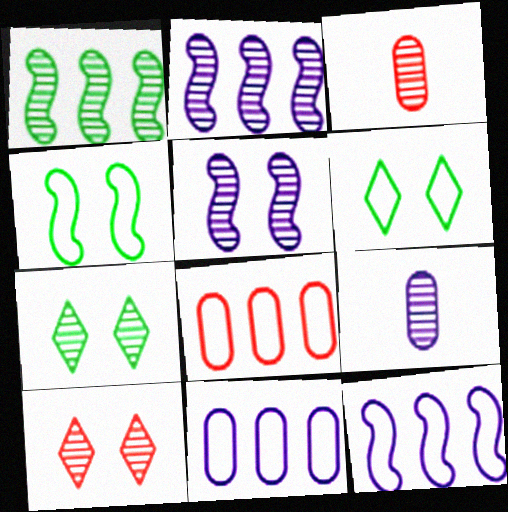[[1, 9, 10], 
[2, 3, 7]]